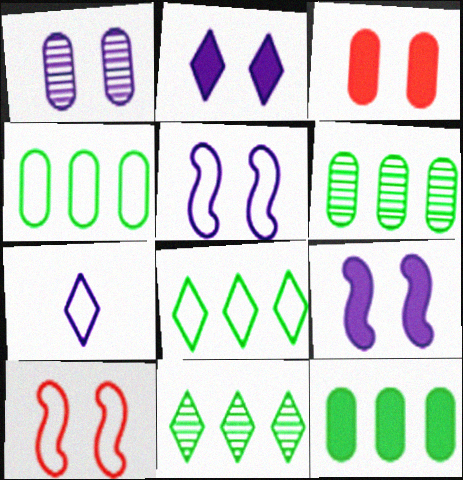[[1, 2, 5], 
[4, 6, 12], 
[4, 7, 10]]